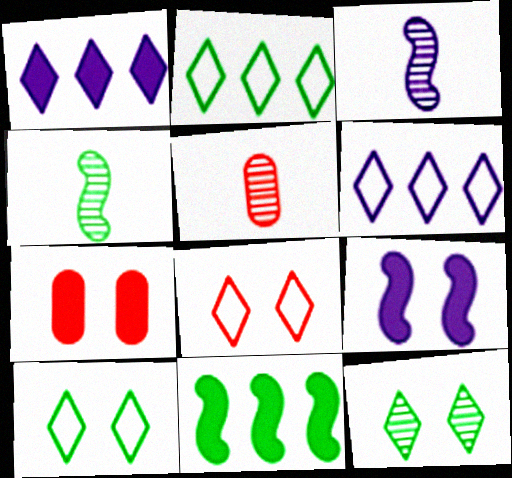[[2, 3, 7], 
[2, 5, 9], 
[4, 6, 7]]